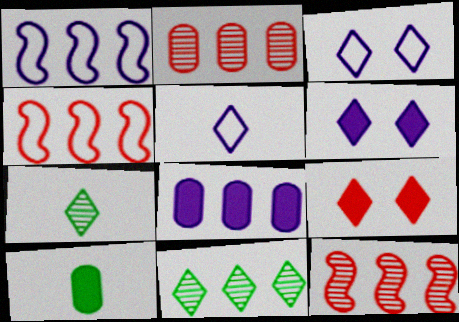[[3, 10, 12], 
[4, 8, 11], 
[5, 9, 11]]